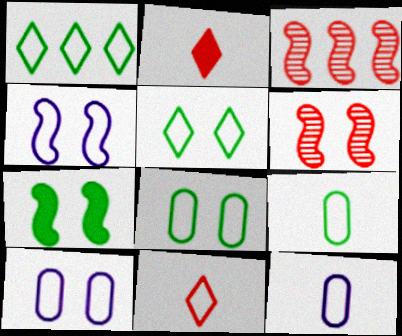[[4, 6, 7]]